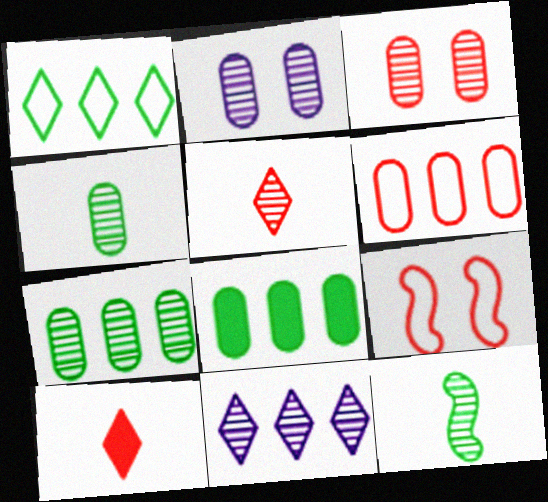[[3, 11, 12]]